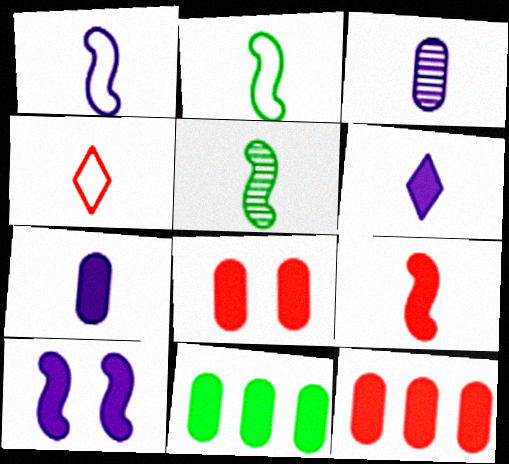[[1, 3, 6], 
[1, 5, 9], 
[4, 5, 7], 
[7, 8, 11]]